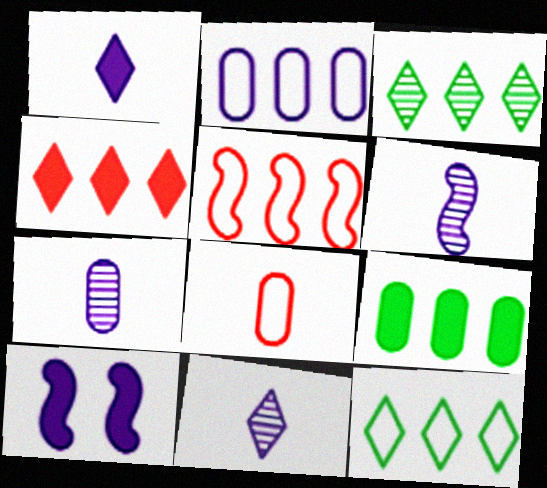[[2, 5, 12], 
[2, 10, 11], 
[3, 8, 10], 
[6, 7, 11]]